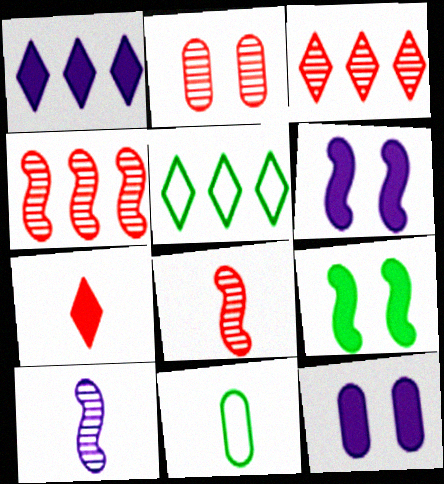[[1, 3, 5], 
[2, 3, 8], 
[3, 6, 11], 
[5, 8, 12], 
[7, 10, 11]]